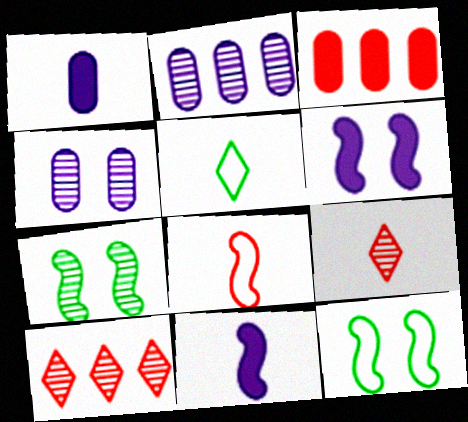[[1, 10, 12], 
[2, 7, 9]]